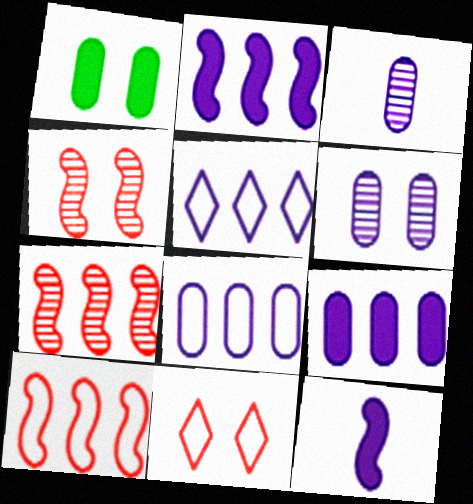[[5, 6, 12]]